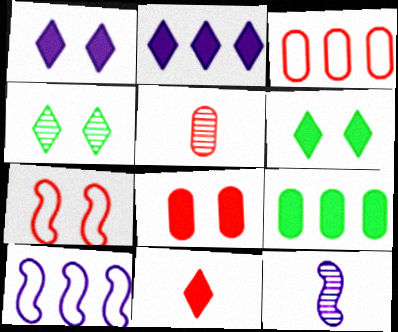[[2, 6, 11], 
[3, 5, 8], 
[3, 6, 12], 
[5, 6, 10]]